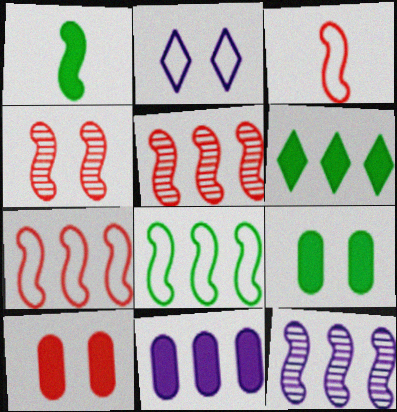[[1, 6, 9], 
[2, 4, 9]]